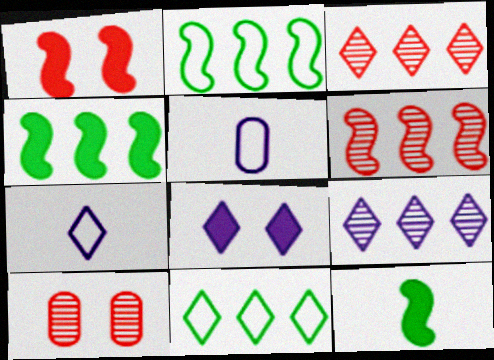[[4, 7, 10], 
[7, 8, 9]]